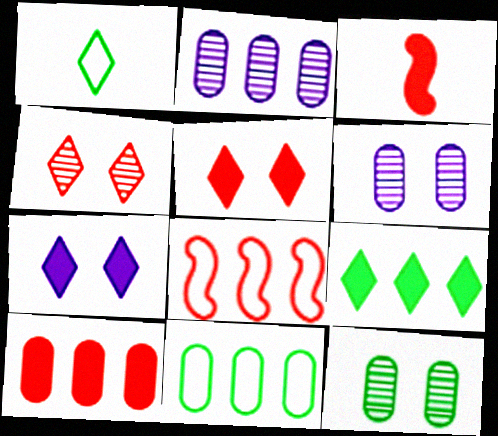[[2, 8, 9], 
[2, 10, 11], 
[3, 5, 10]]